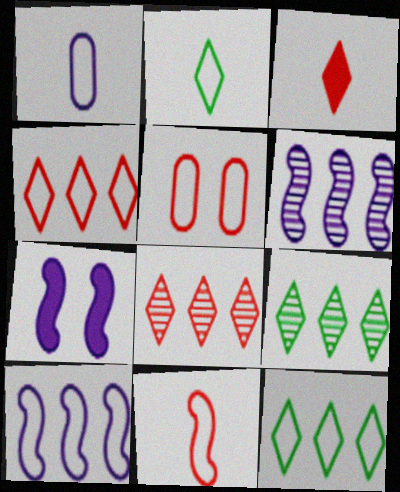[[1, 2, 11], 
[2, 5, 10], 
[4, 5, 11]]